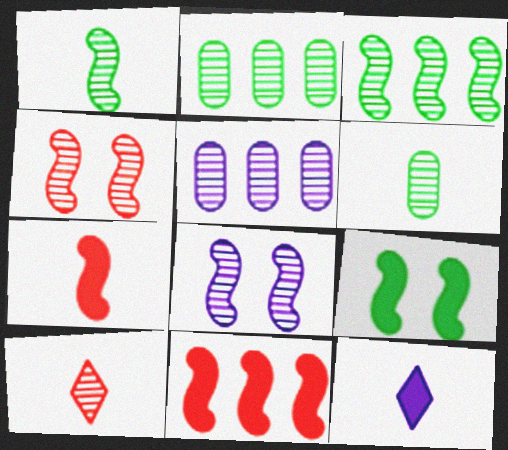[[2, 8, 10]]